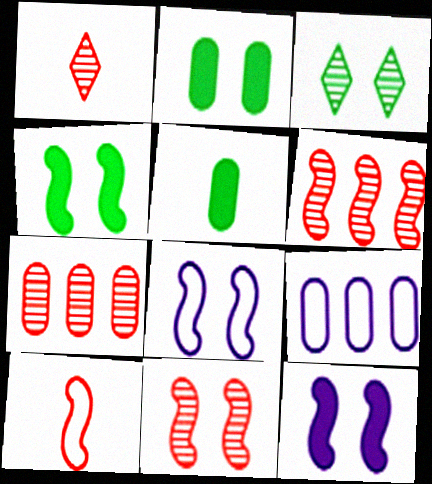[[1, 4, 9], 
[1, 7, 11], 
[4, 8, 11]]